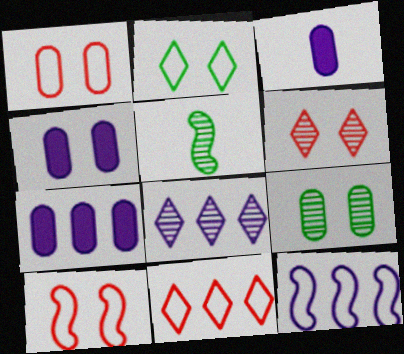[[1, 4, 9], 
[3, 4, 7], 
[4, 5, 11], 
[7, 8, 12]]